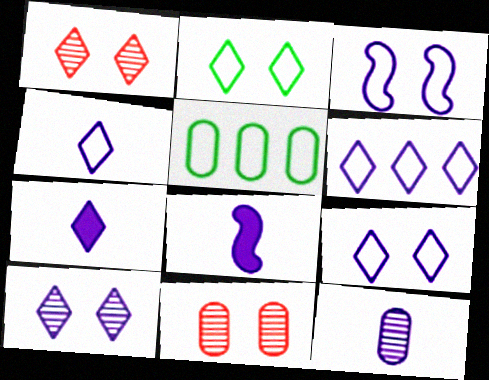[[1, 5, 8], 
[4, 6, 9], 
[4, 8, 12], 
[6, 7, 10]]